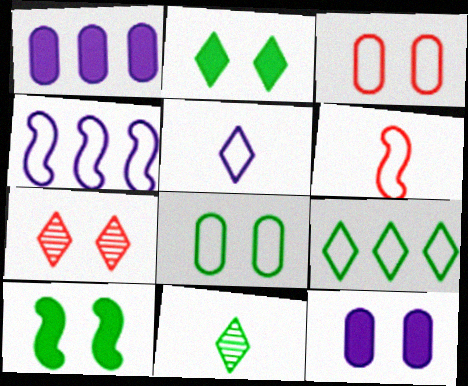[[2, 9, 11]]